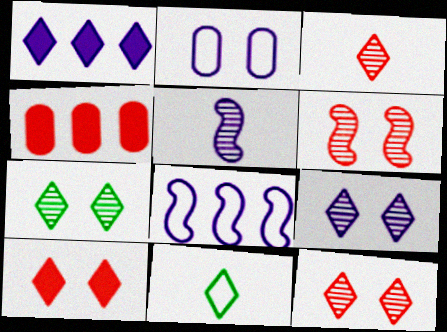[[1, 2, 5], 
[1, 11, 12], 
[7, 9, 12]]